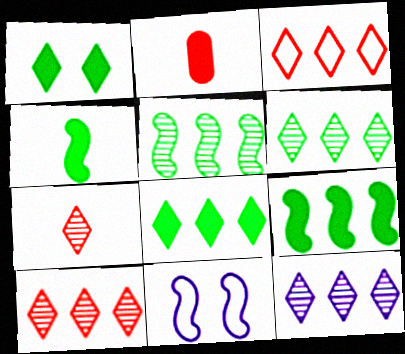[[2, 6, 11], 
[3, 8, 12], 
[6, 10, 12]]